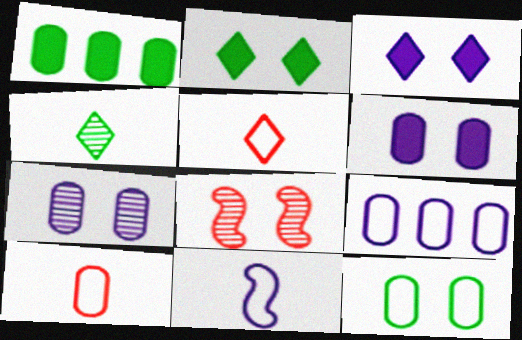[[1, 7, 10], 
[3, 8, 12], 
[9, 10, 12]]